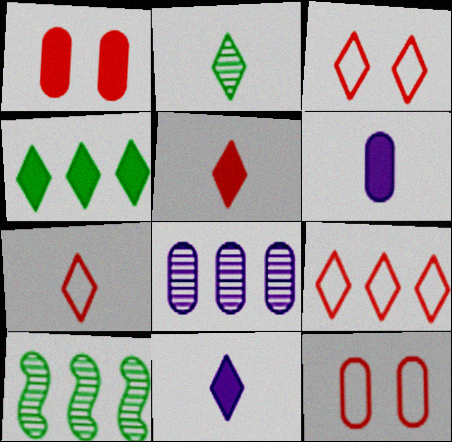[[2, 7, 11], 
[3, 6, 10], 
[3, 7, 9], 
[10, 11, 12]]